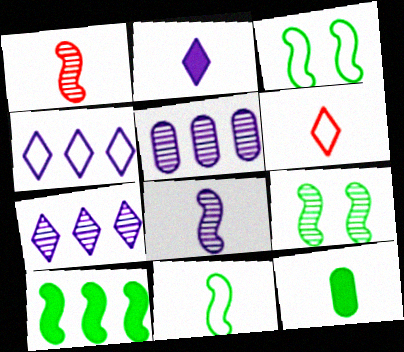[[6, 8, 12], 
[9, 10, 11]]